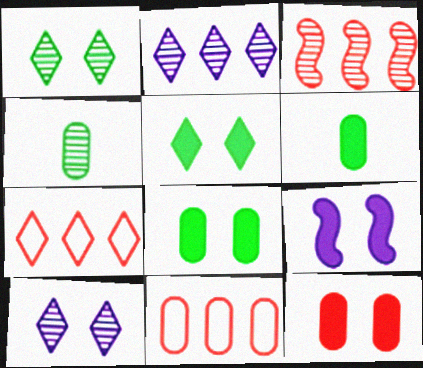[[3, 4, 10], 
[4, 7, 9], 
[5, 9, 12]]